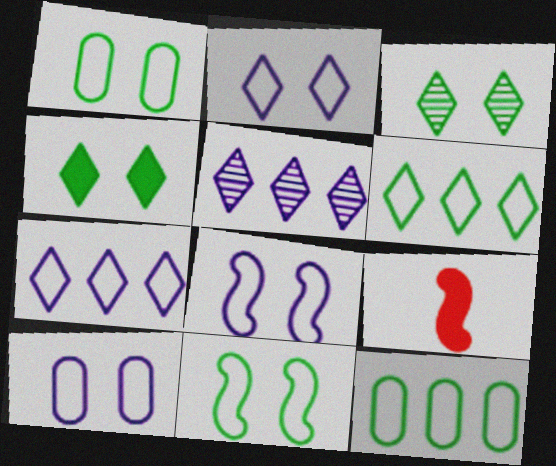[[1, 5, 9], 
[2, 8, 10]]